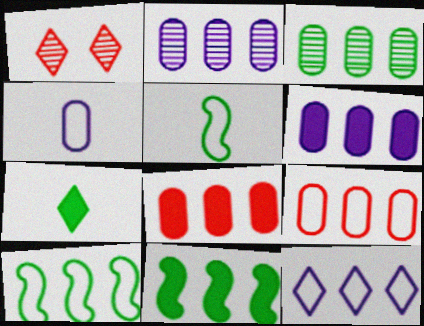[[1, 4, 11], 
[1, 5, 6], 
[1, 7, 12], 
[3, 6, 9], 
[9, 10, 12]]